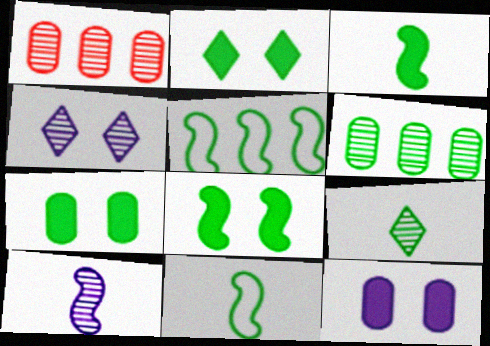[[2, 6, 11], 
[2, 7, 8], 
[5, 7, 9]]